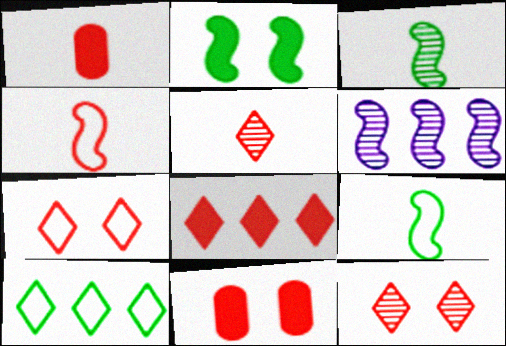[[1, 4, 5], 
[2, 4, 6], 
[5, 7, 8]]